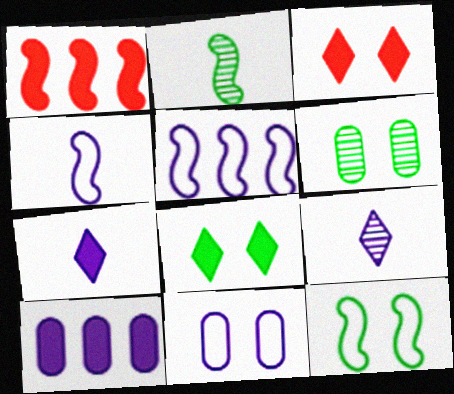[[6, 8, 12]]